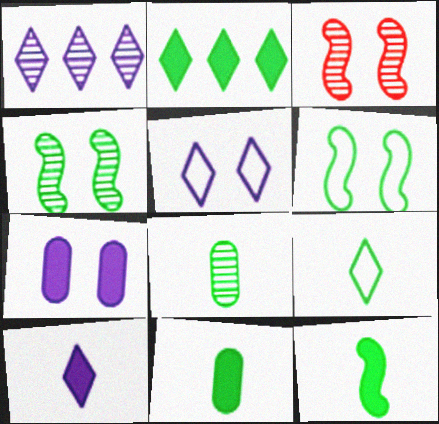[[1, 3, 8], 
[1, 5, 10], 
[2, 6, 8], 
[8, 9, 12]]